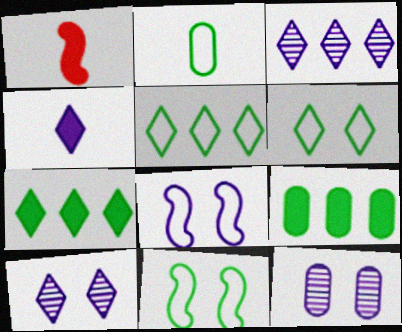[[1, 5, 12], 
[2, 5, 11]]